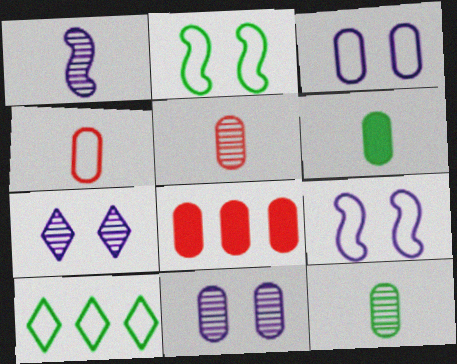[[3, 8, 12], 
[4, 9, 10]]